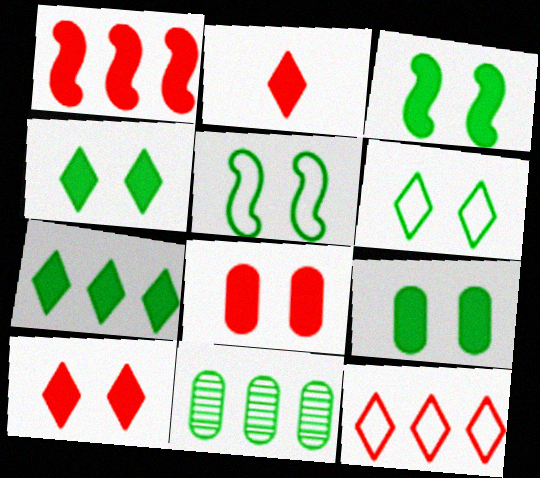[[1, 2, 8], 
[3, 4, 9]]